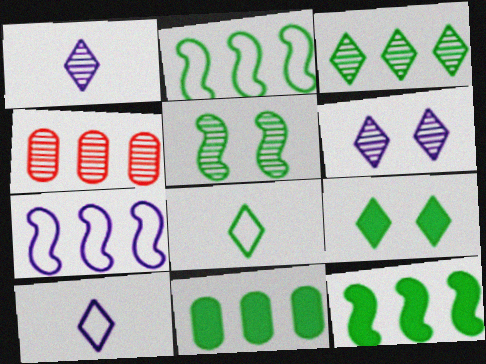[[1, 4, 5], 
[2, 3, 11], 
[3, 8, 9], 
[5, 8, 11]]